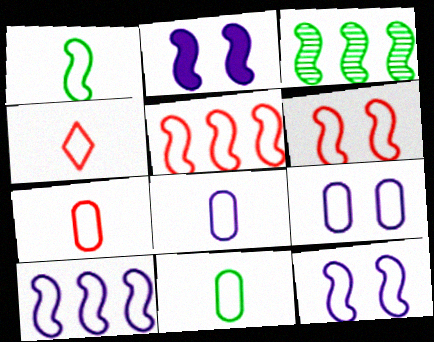[[1, 4, 8], 
[1, 5, 12], 
[1, 6, 10], 
[7, 8, 11]]